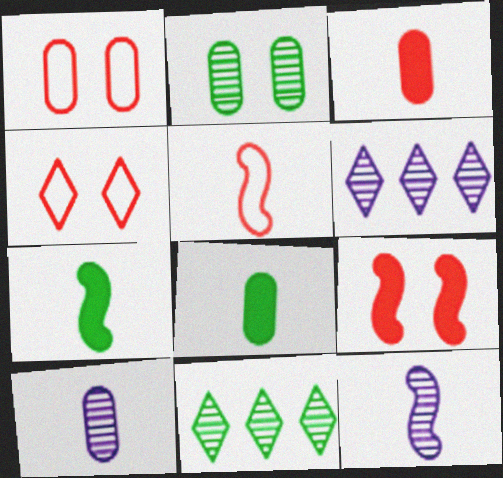[[1, 6, 7], 
[5, 7, 12]]